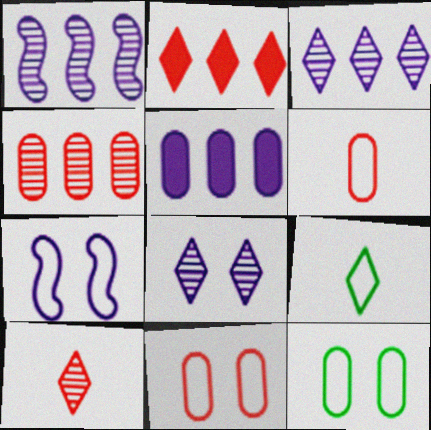[[2, 8, 9]]